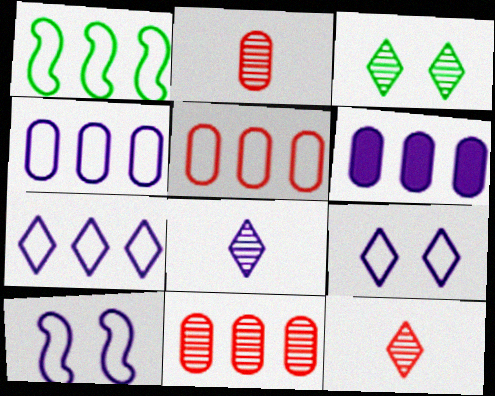[[1, 5, 7], 
[6, 8, 10]]